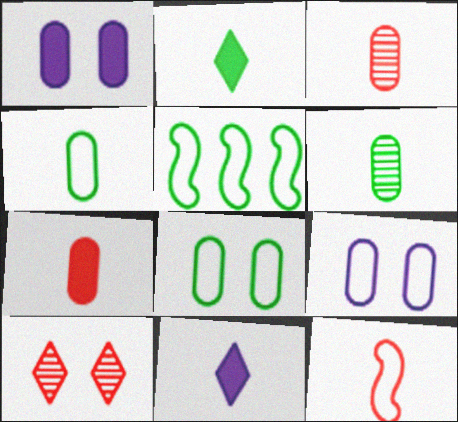[[6, 11, 12]]